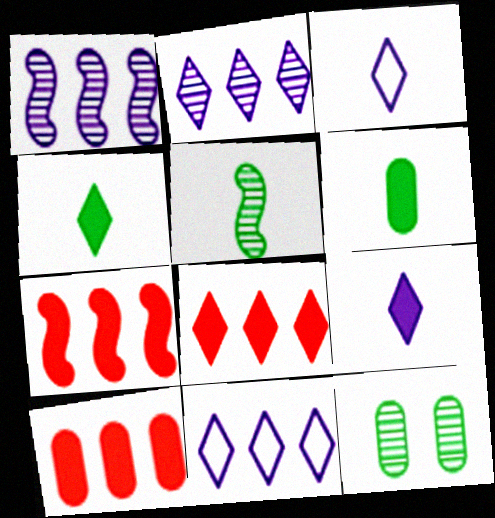[[3, 7, 12], 
[7, 8, 10]]